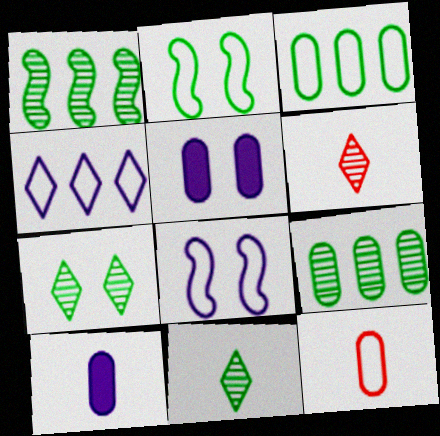[[2, 4, 12], 
[5, 9, 12]]